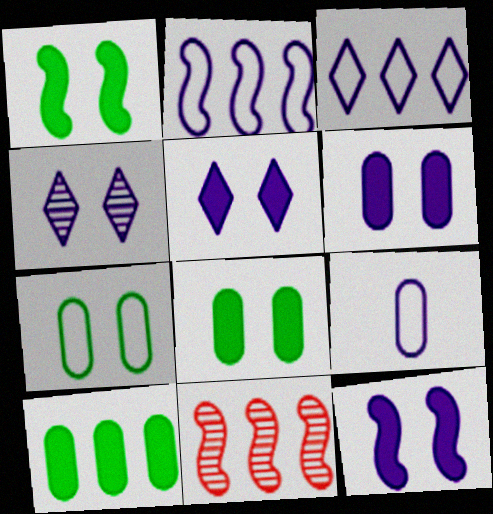[[3, 10, 11], 
[5, 6, 12]]